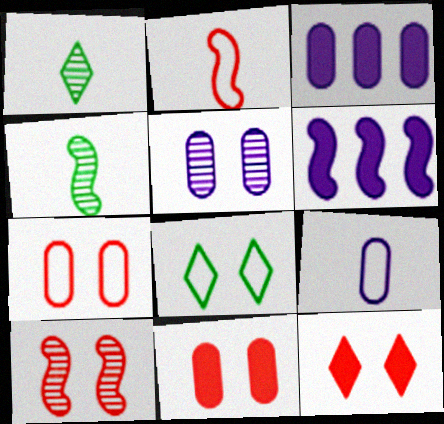[[1, 6, 7], 
[3, 5, 9], 
[7, 10, 12]]